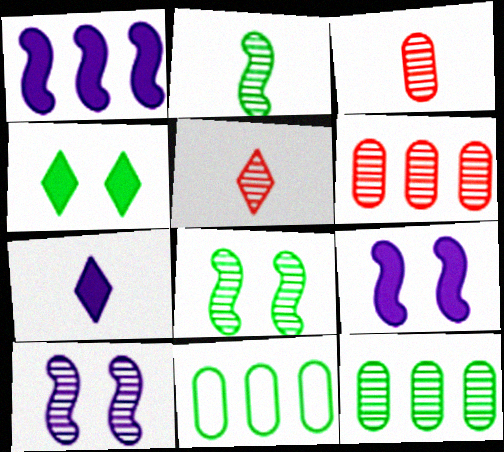[[2, 4, 11], 
[5, 9, 11], 
[5, 10, 12]]